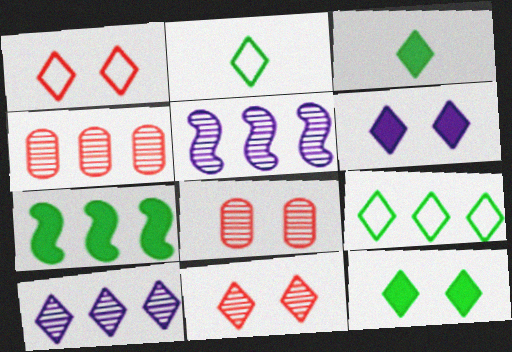[[1, 3, 10]]